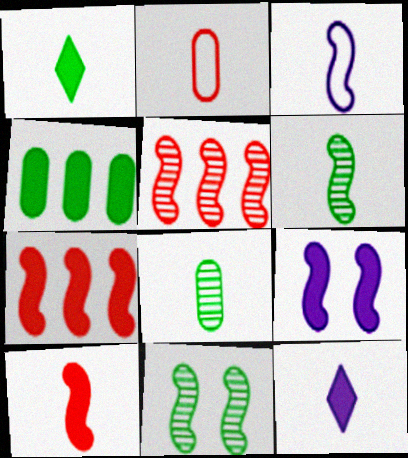[[2, 6, 12], 
[3, 6, 10], 
[3, 7, 11]]